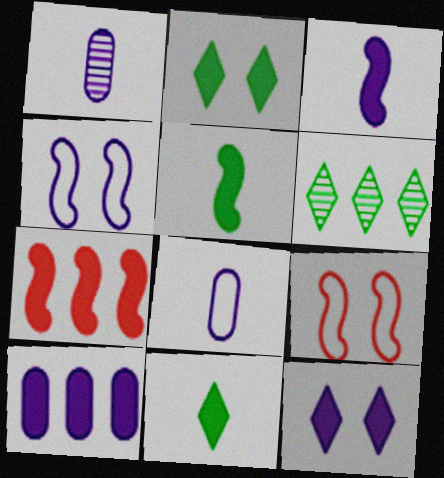[[3, 10, 12]]